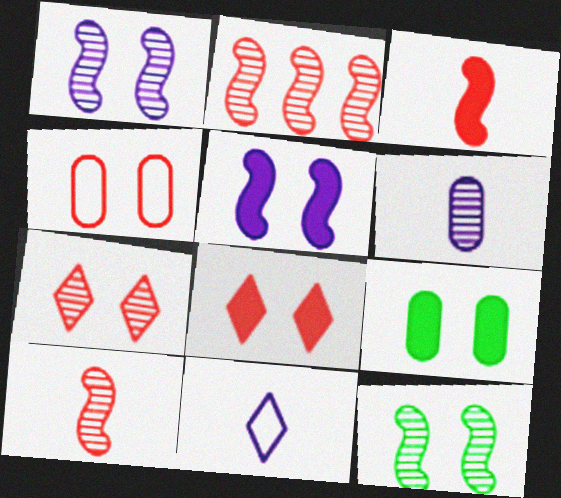[[2, 9, 11], 
[5, 8, 9]]